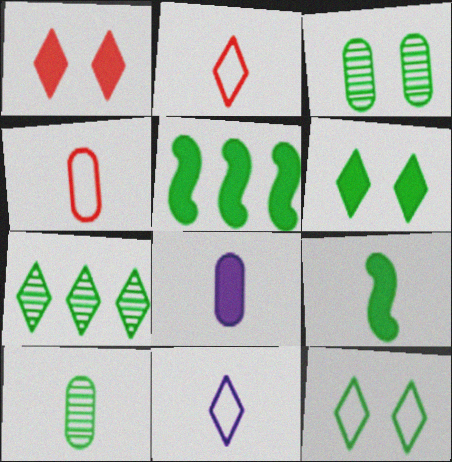[[1, 5, 8], 
[1, 7, 11], 
[4, 8, 10], 
[5, 10, 12]]